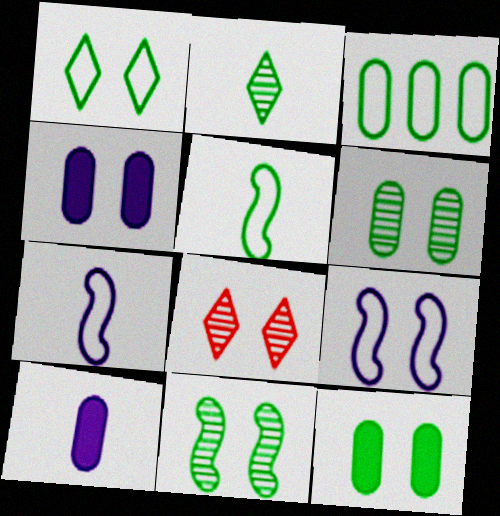[[1, 3, 5], 
[1, 11, 12], 
[8, 9, 12]]